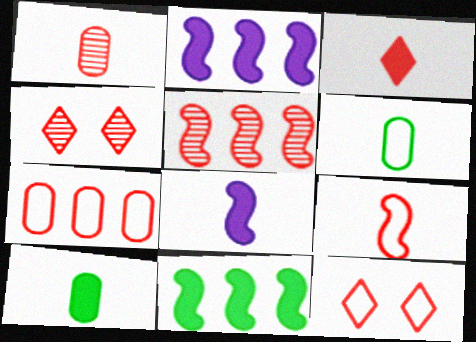[[1, 3, 9], 
[1, 4, 5], 
[2, 4, 6], 
[3, 8, 10], 
[7, 9, 12]]